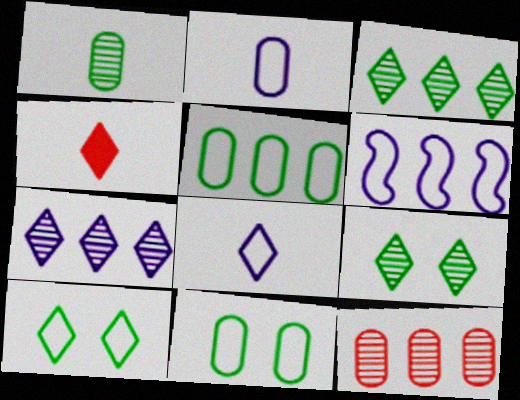[[4, 7, 10]]